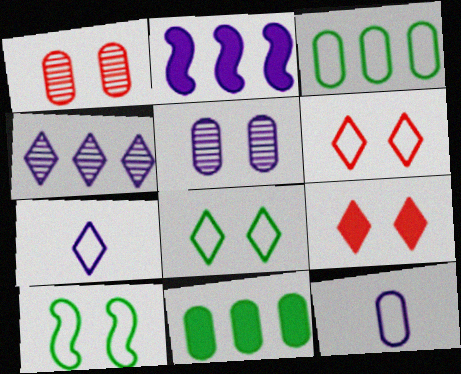[[1, 11, 12], 
[2, 5, 7], 
[5, 9, 10]]